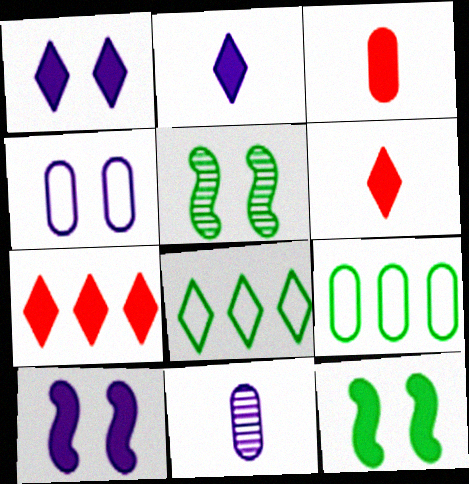[]